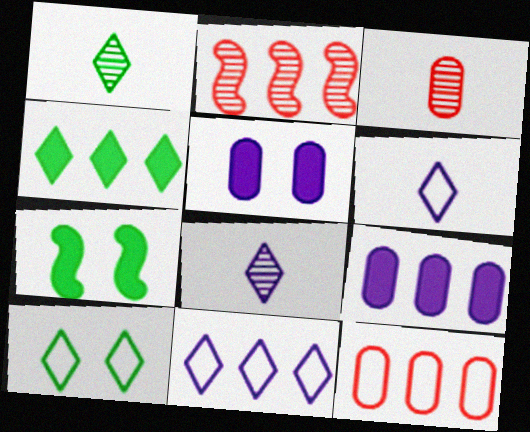[[1, 4, 10], 
[3, 7, 11], 
[7, 8, 12]]